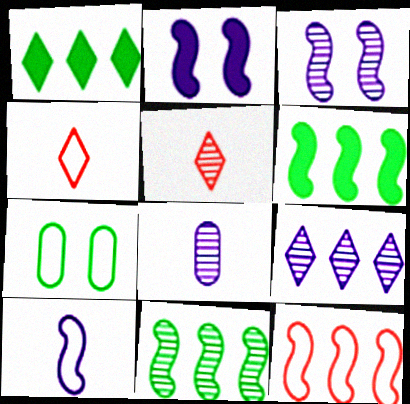[[3, 8, 9]]